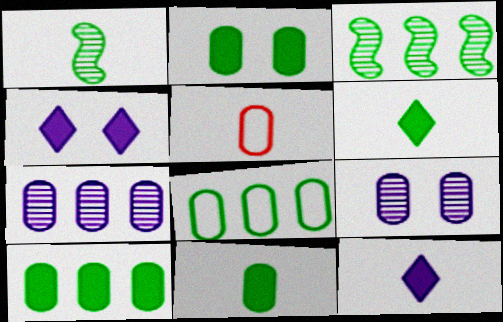[[1, 5, 12], 
[2, 5, 7], 
[2, 10, 11], 
[3, 4, 5], 
[5, 9, 10]]